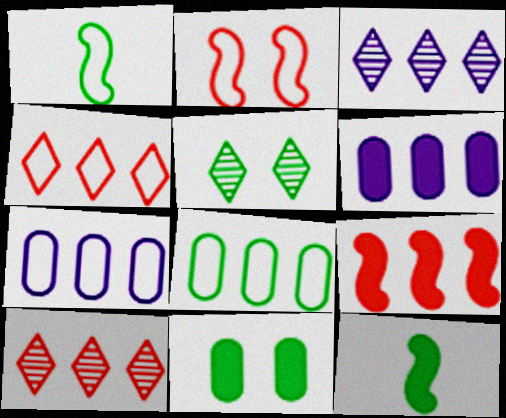[[3, 8, 9], 
[5, 8, 12]]